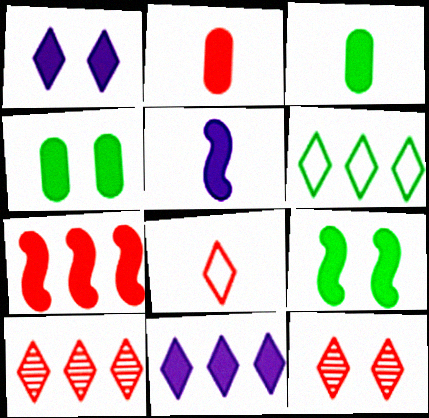[[1, 3, 7], 
[2, 9, 11], 
[5, 7, 9], 
[6, 10, 11]]